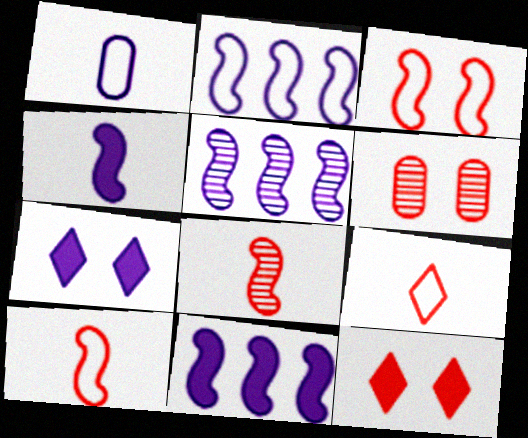[[1, 5, 7], 
[2, 5, 11], 
[3, 6, 12]]